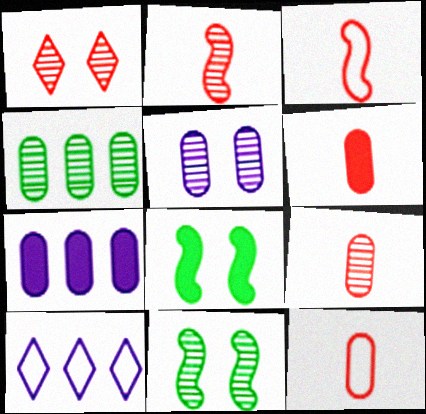[[1, 5, 11], 
[4, 5, 9], 
[6, 9, 12], 
[6, 10, 11], 
[8, 9, 10]]